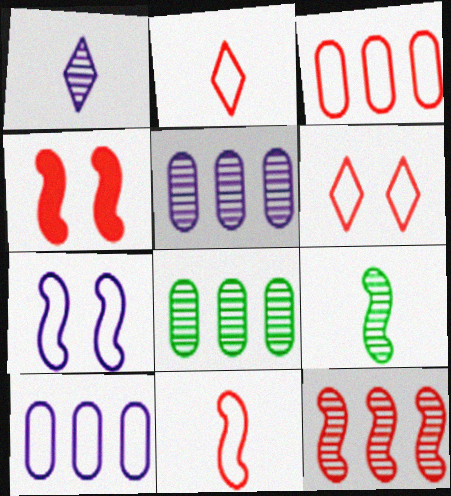[[3, 6, 11], 
[4, 11, 12]]